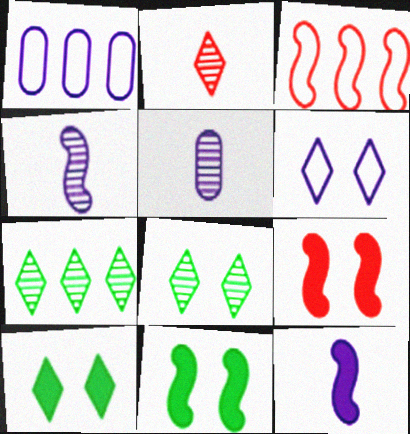[[1, 2, 11], 
[3, 4, 11], 
[3, 5, 10]]